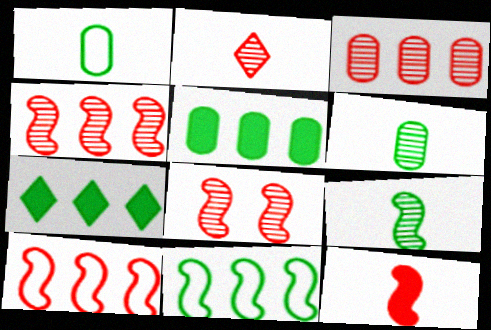[[2, 3, 8], 
[8, 10, 12]]